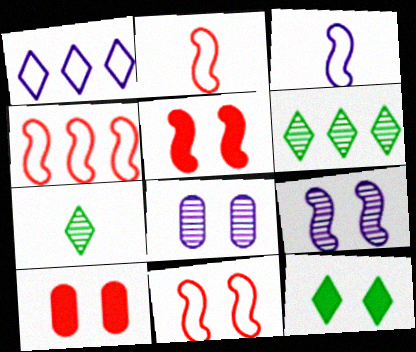[[2, 4, 11], 
[3, 6, 10], 
[8, 11, 12]]